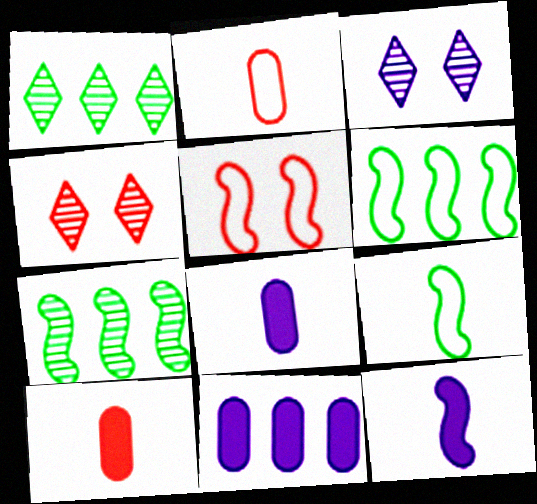[[1, 5, 8], 
[3, 6, 10], 
[4, 6, 8], 
[4, 9, 11], 
[5, 7, 12]]